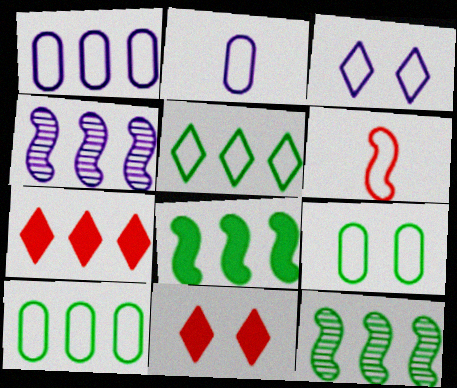[[1, 7, 12], 
[2, 11, 12], 
[3, 6, 10], 
[4, 7, 10]]